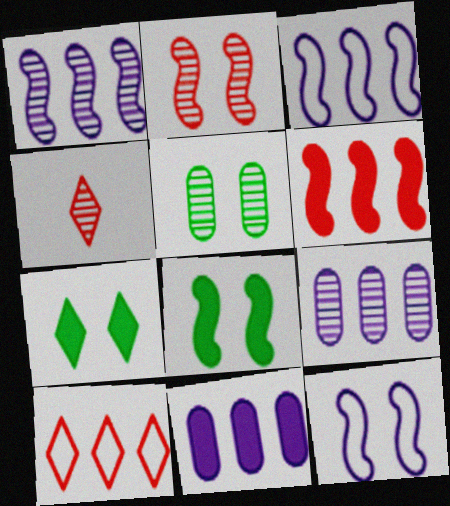[[1, 4, 5], 
[2, 8, 12]]